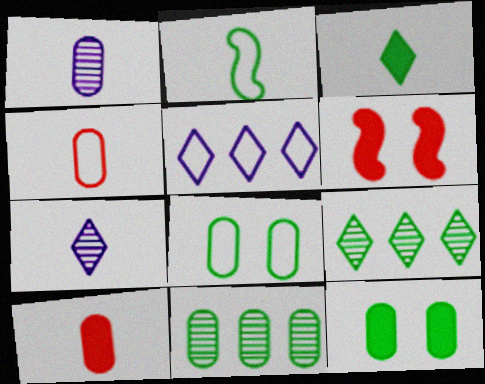[[2, 7, 10], 
[2, 9, 12]]